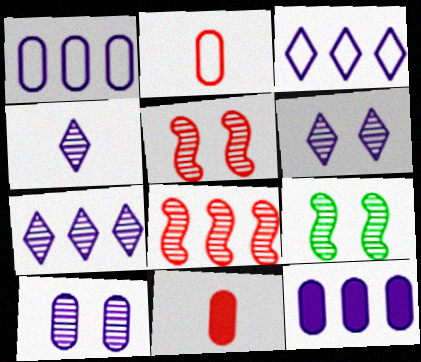[[3, 9, 11], 
[4, 6, 7]]